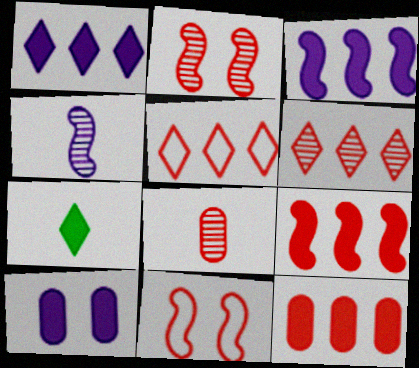[[2, 6, 8], 
[7, 9, 10]]